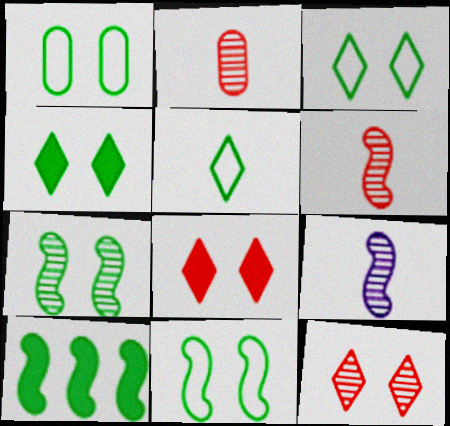[[1, 3, 11], 
[1, 4, 7]]